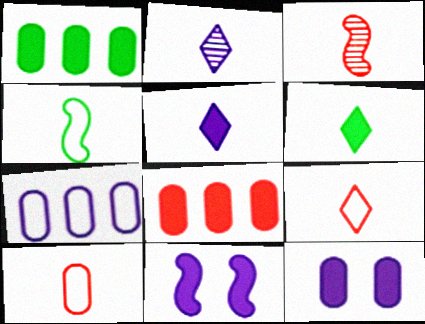[[2, 6, 9], 
[2, 7, 11], 
[6, 8, 11]]